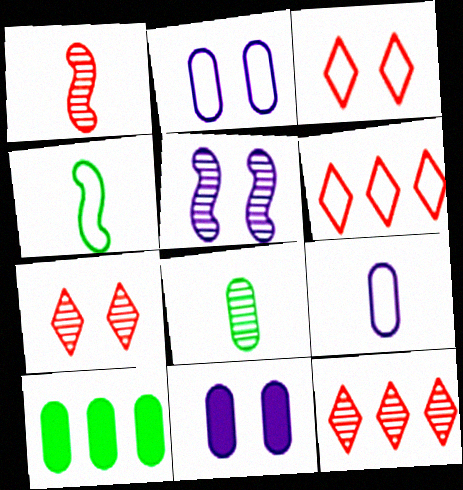[[2, 4, 6], 
[4, 11, 12], 
[5, 8, 12]]